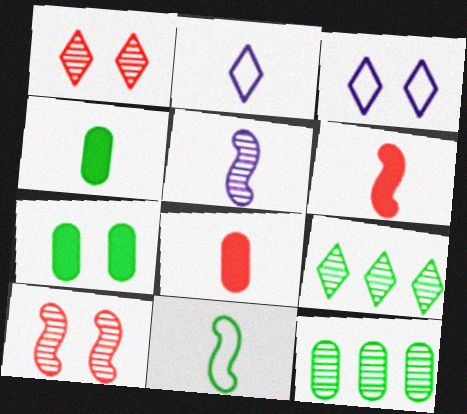[[1, 5, 12], 
[3, 6, 12], 
[3, 7, 10], 
[5, 6, 11], 
[7, 9, 11]]